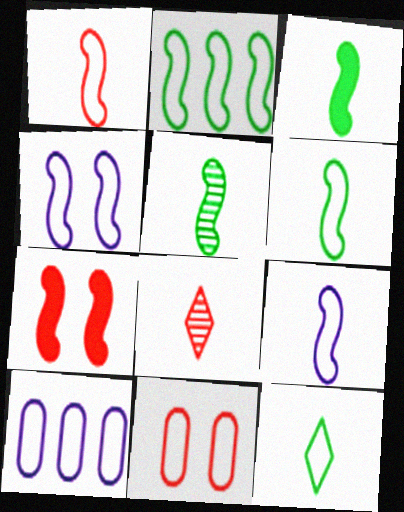[[1, 2, 4], 
[1, 6, 9], 
[3, 5, 6]]